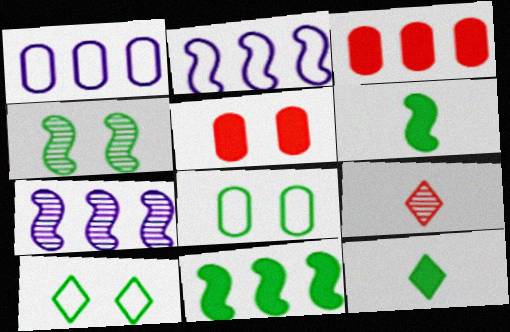[]